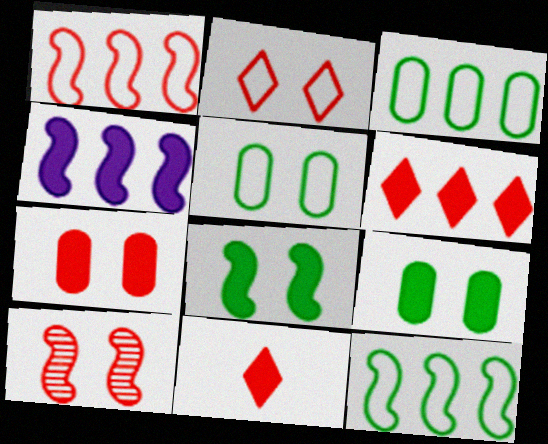[[2, 7, 10], 
[4, 9, 11]]